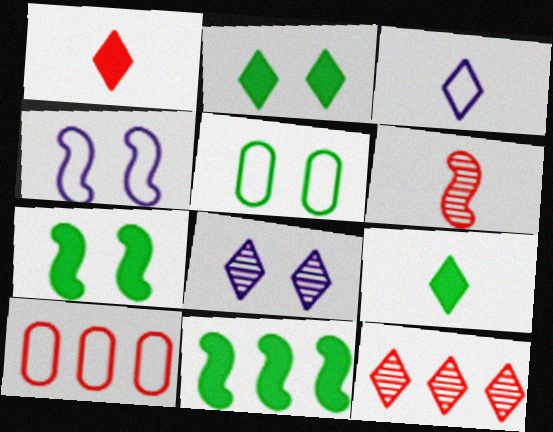[[2, 3, 12], 
[4, 6, 11]]